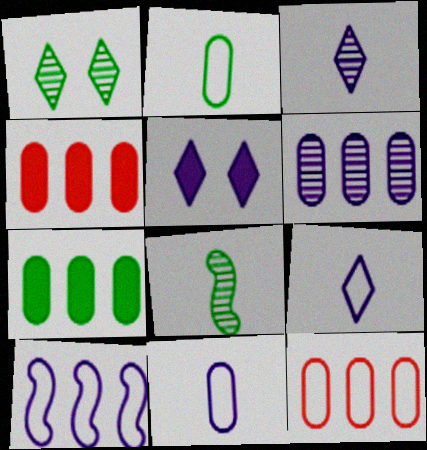[[5, 8, 12], 
[6, 7, 12]]